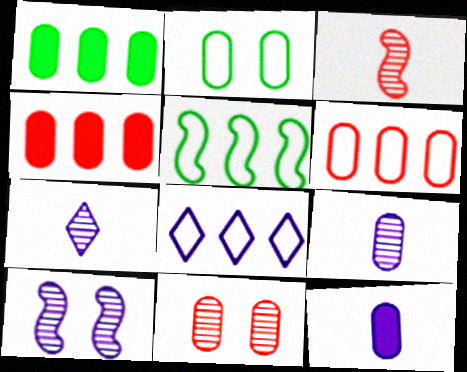[[2, 4, 9], 
[5, 6, 8], 
[8, 10, 12]]